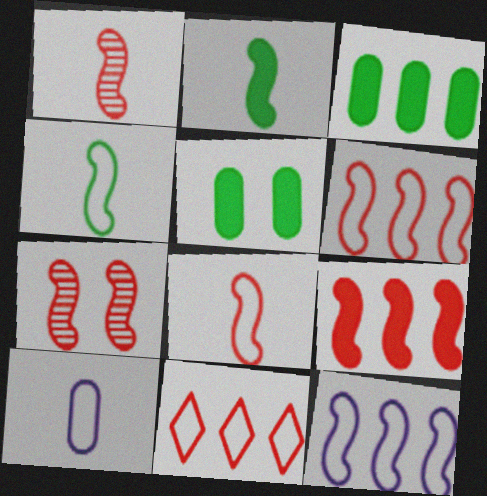[[2, 7, 12], 
[7, 8, 9]]